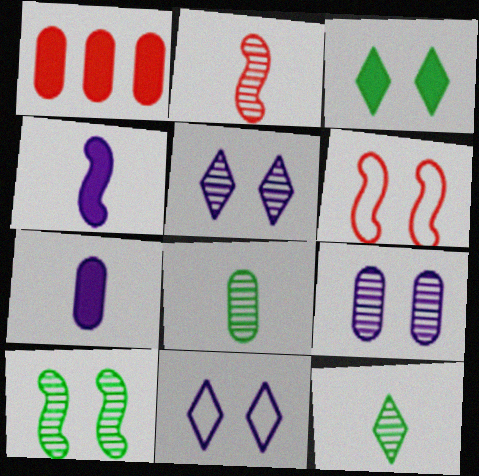[[1, 3, 4], 
[3, 6, 9]]